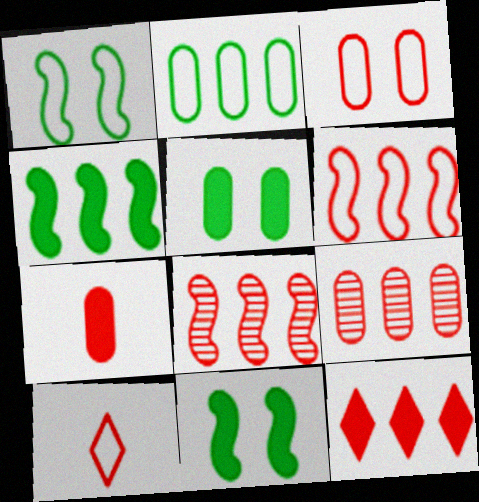[[3, 6, 10], 
[3, 7, 9], 
[6, 9, 12]]